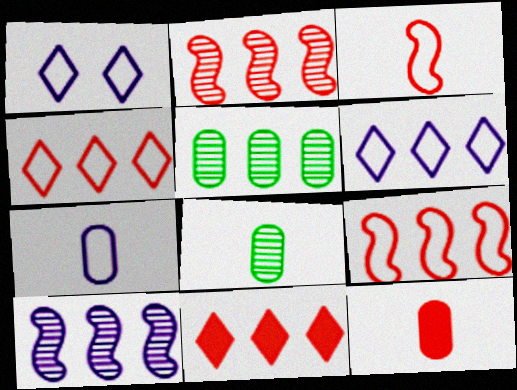[[7, 8, 12]]